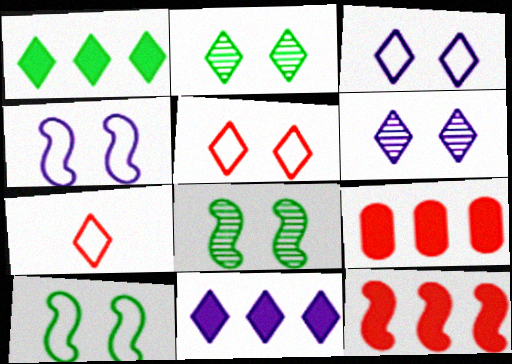[[1, 6, 7], 
[2, 7, 11]]